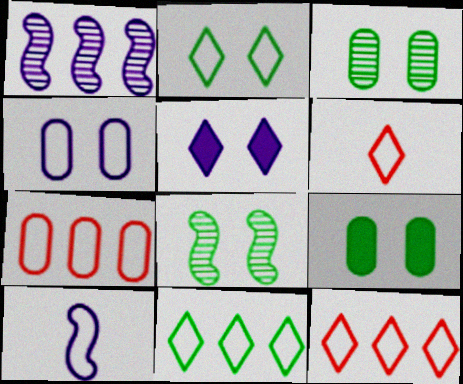[[1, 6, 9], 
[2, 7, 10], 
[2, 8, 9]]